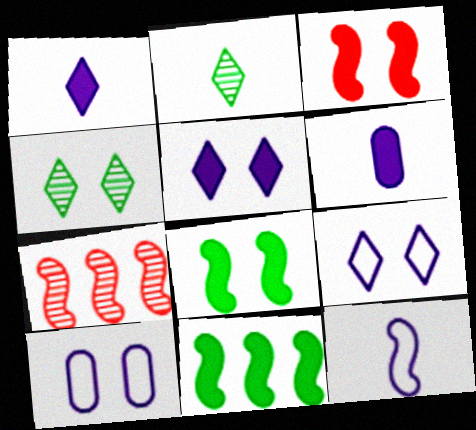[[3, 4, 10], 
[7, 8, 12]]